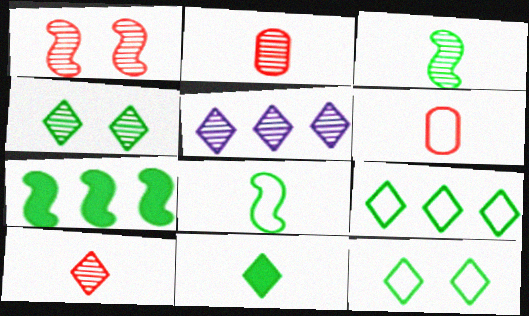[[4, 5, 10], 
[4, 9, 11]]